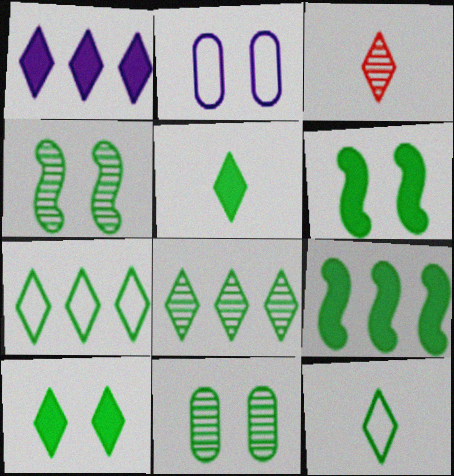[[2, 3, 9], 
[8, 10, 12], 
[9, 11, 12]]